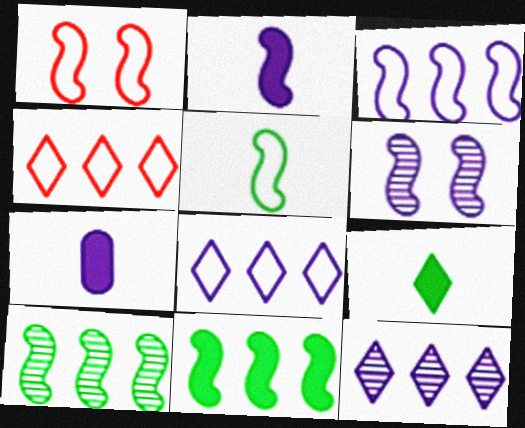[[1, 2, 10], 
[1, 3, 5], 
[2, 3, 6], 
[6, 7, 8]]